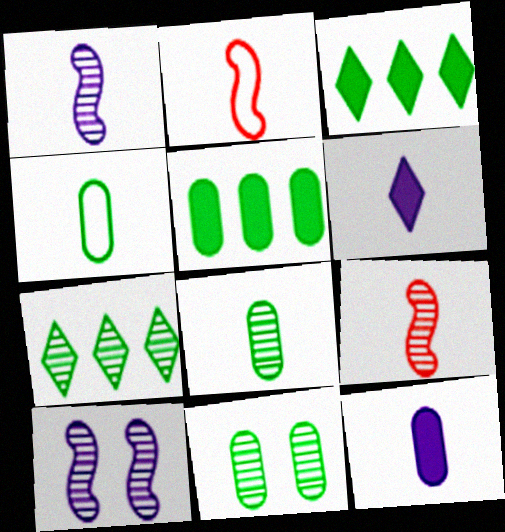[[2, 6, 8], 
[4, 5, 11], 
[4, 6, 9]]